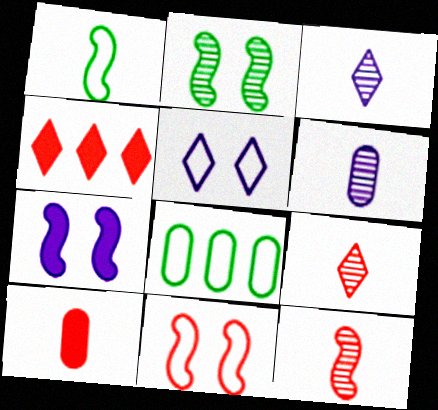[[1, 3, 10], 
[2, 7, 11], 
[7, 8, 9]]